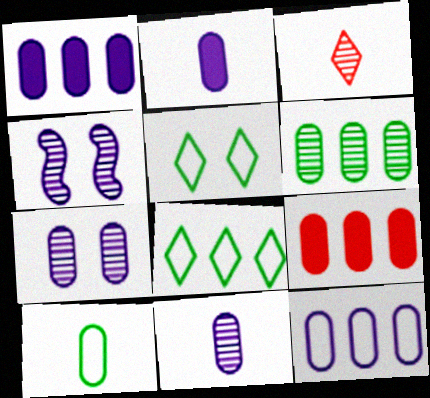[[2, 7, 12], 
[3, 4, 6], 
[6, 9, 12], 
[7, 9, 10]]